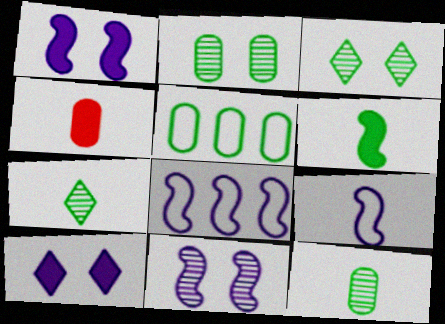[[3, 4, 8], 
[3, 5, 6], 
[4, 7, 9]]